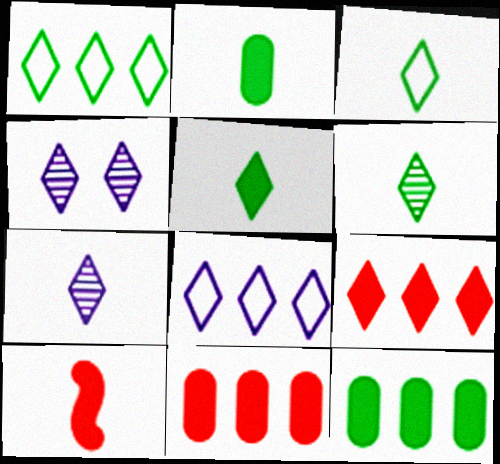[[3, 4, 9], 
[3, 5, 6]]